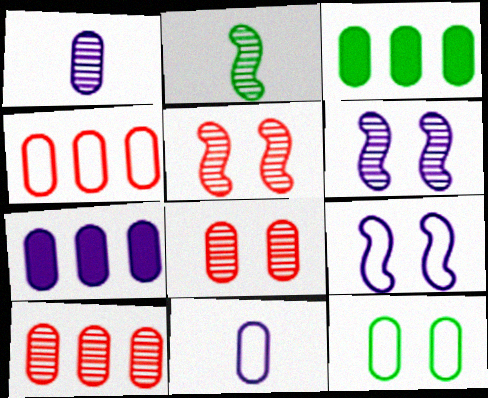[[3, 8, 11], 
[4, 11, 12]]